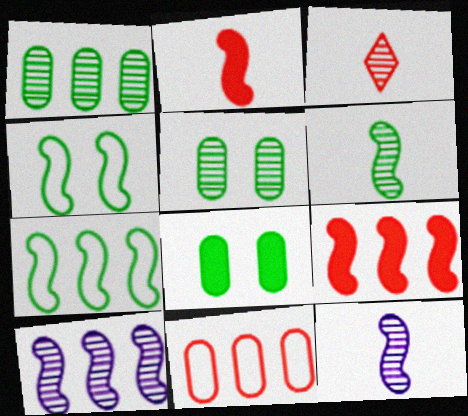[[2, 4, 10], 
[3, 5, 10], 
[4, 9, 12], 
[7, 9, 10]]